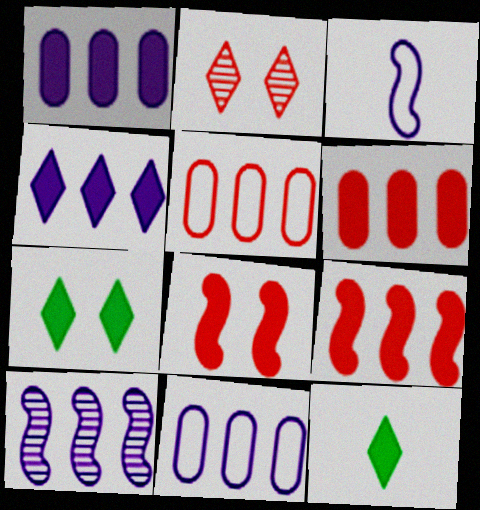[[1, 8, 12], 
[4, 10, 11]]